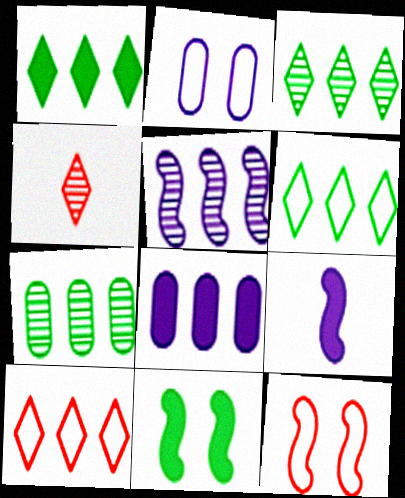[[1, 3, 6]]